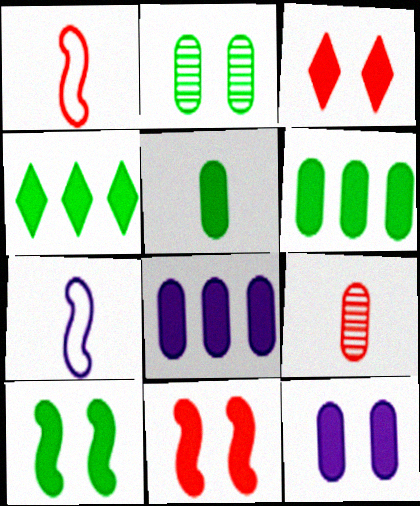[[3, 10, 12], 
[4, 5, 10]]